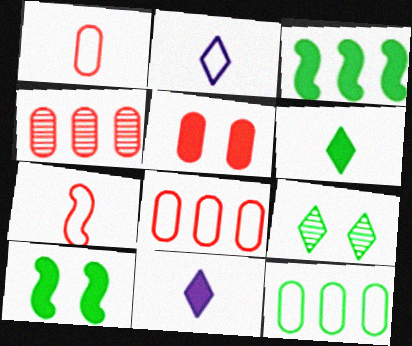[[1, 4, 5], 
[2, 4, 10], 
[3, 5, 11]]